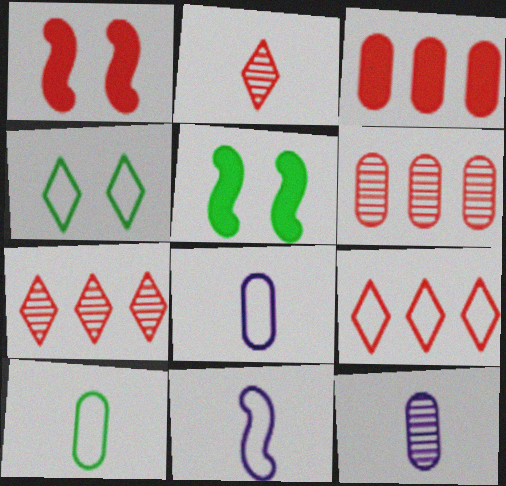[[5, 7, 8], 
[5, 9, 12]]